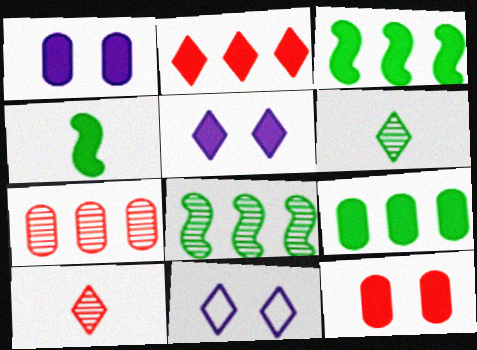[[1, 2, 4], 
[2, 6, 11], 
[4, 7, 11]]